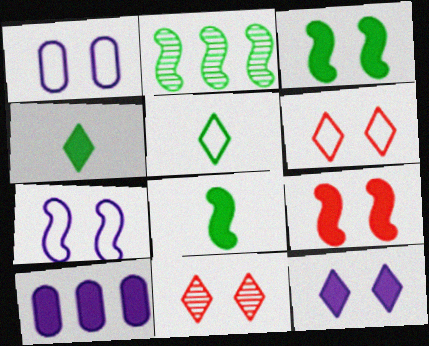[[1, 3, 11], 
[4, 9, 10]]